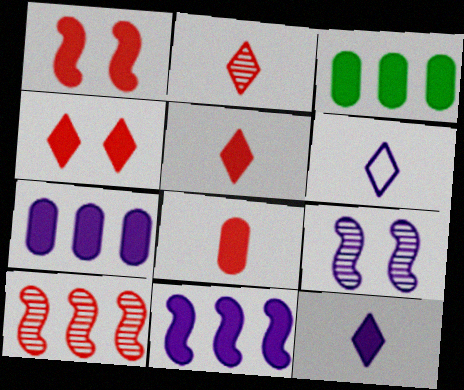[[1, 3, 12], 
[6, 7, 9]]